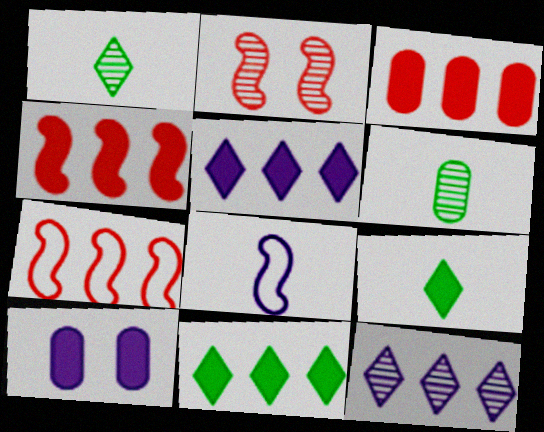[[1, 7, 10], 
[2, 6, 12], 
[4, 9, 10], 
[8, 10, 12]]